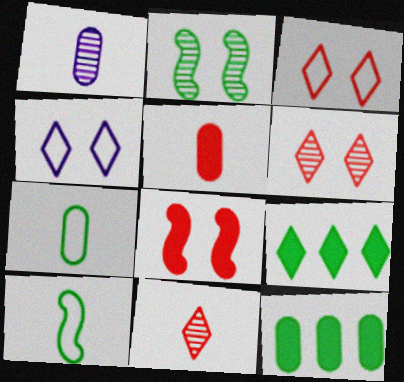[[1, 5, 7], 
[2, 7, 9], 
[4, 9, 11]]